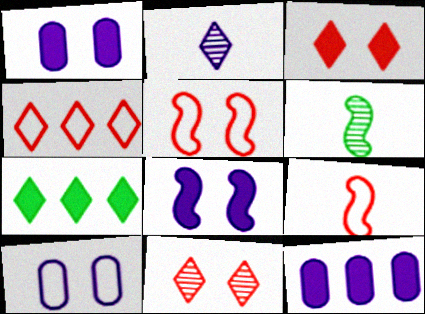[[1, 4, 6]]